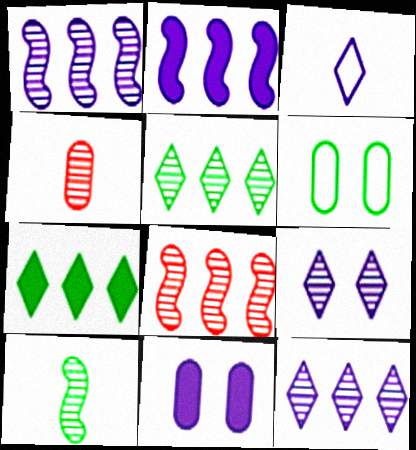[[1, 3, 11], 
[6, 7, 10]]